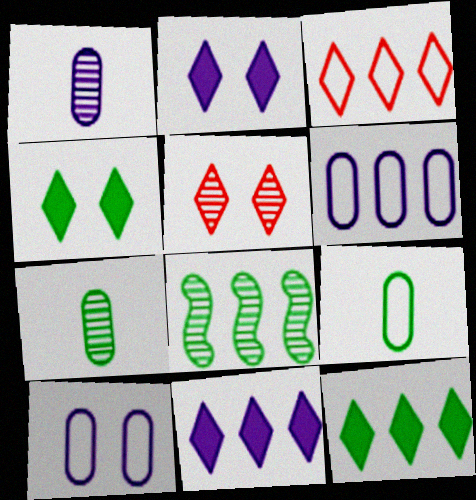[[1, 5, 8], 
[4, 8, 9]]